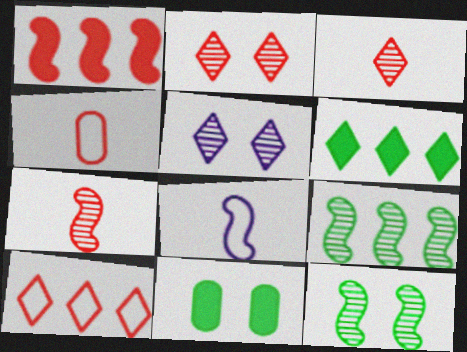[[1, 2, 4], 
[1, 8, 12]]